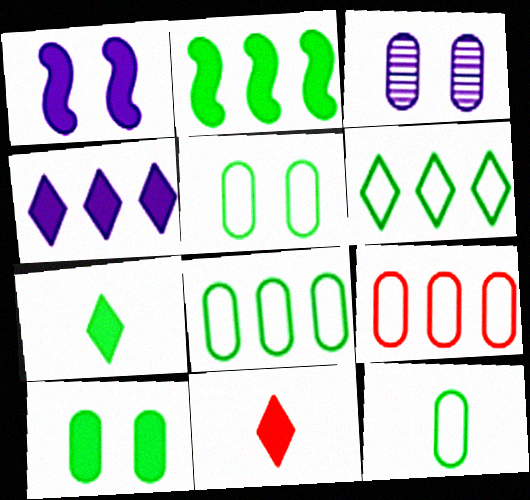[[2, 7, 10], 
[5, 8, 12]]